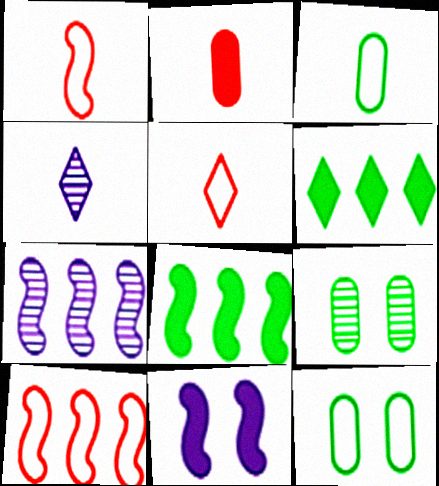[[2, 6, 11], 
[7, 8, 10]]